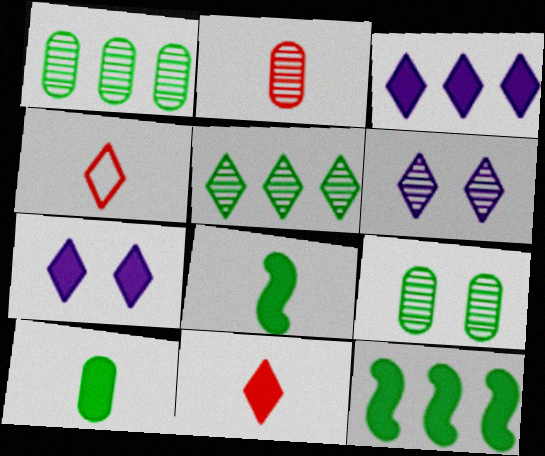[[4, 5, 7]]